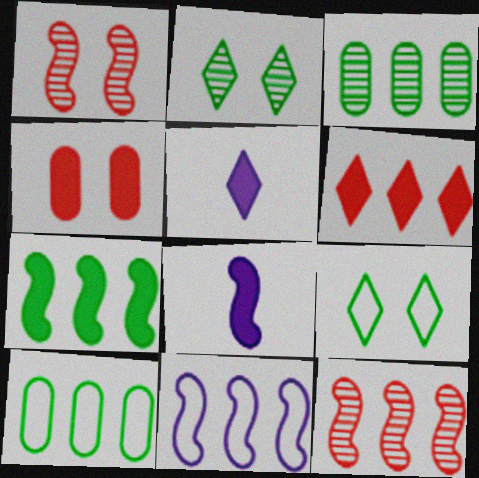[[1, 5, 10], 
[3, 6, 11], 
[4, 5, 7], 
[7, 11, 12]]